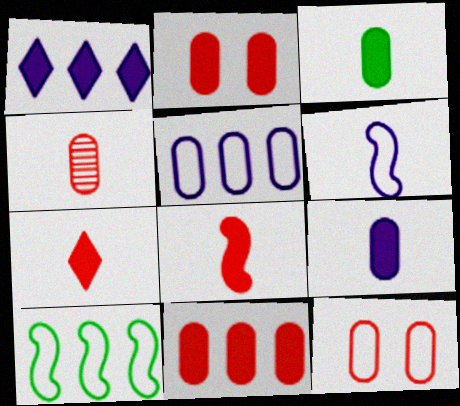[[4, 11, 12]]